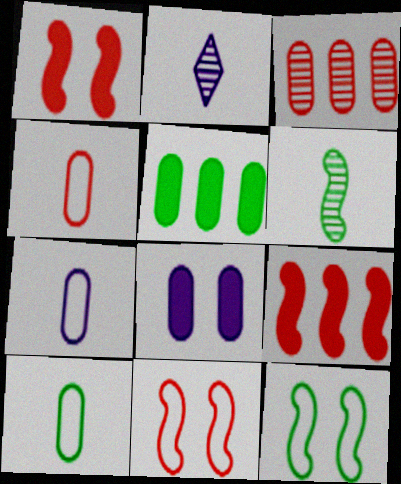[[2, 5, 11], 
[3, 8, 10], 
[4, 7, 10]]